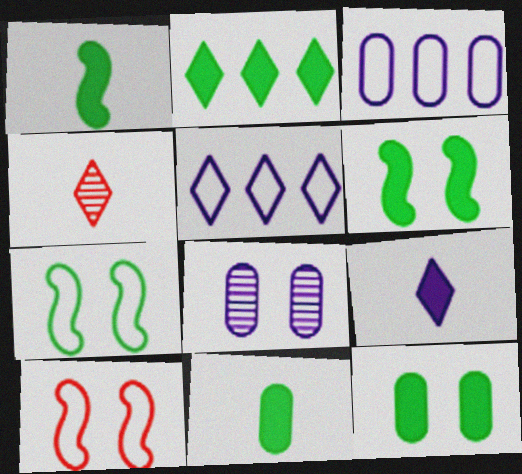[[1, 2, 12], 
[2, 6, 11], 
[3, 4, 6]]